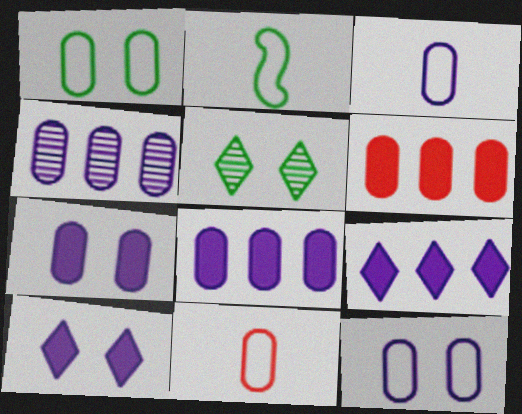[[3, 4, 7]]